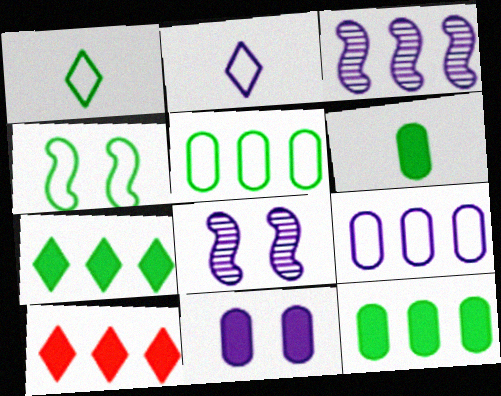[[1, 4, 5], 
[2, 3, 11], 
[3, 5, 10]]